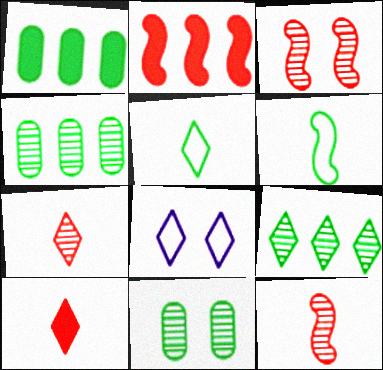[[1, 8, 12], 
[8, 9, 10]]